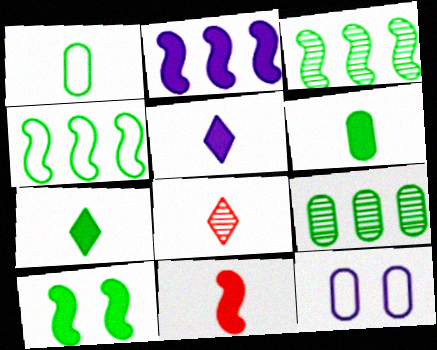[[2, 10, 11], 
[5, 6, 11]]